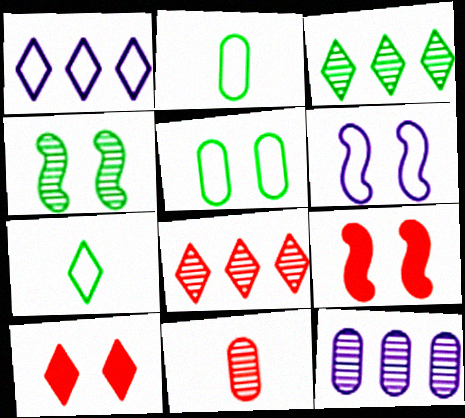[[4, 6, 9], 
[7, 9, 12]]